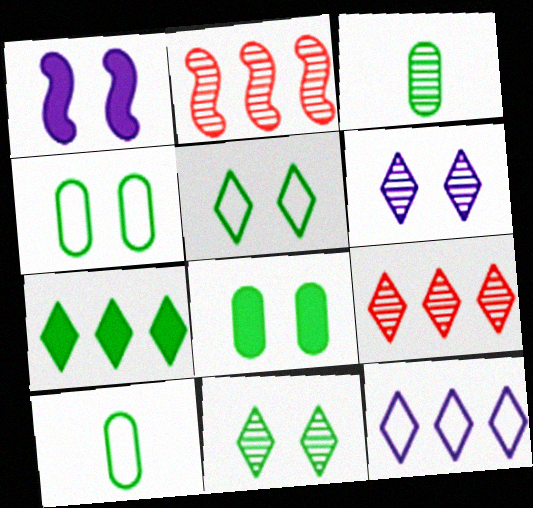[[1, 9, 10], 
[2, 3, 6], 
[7, 9, 12]]